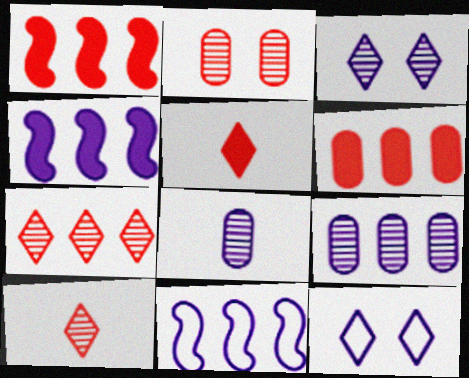[[4, 8, 12]]